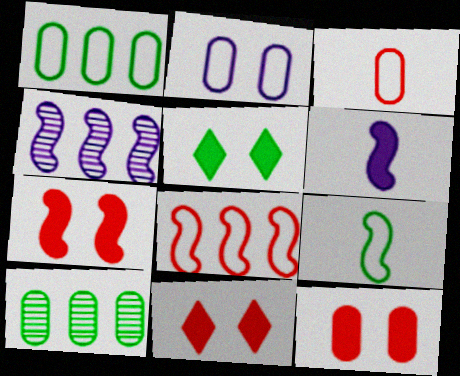[[1, 2, 3], 
[3, 4, 5], 
[4, 7, 9], 
[5, 9, 10], 
[7, 11, 12]]